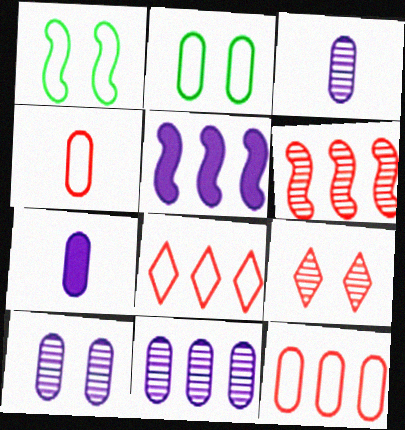[[3, 10, 11]]